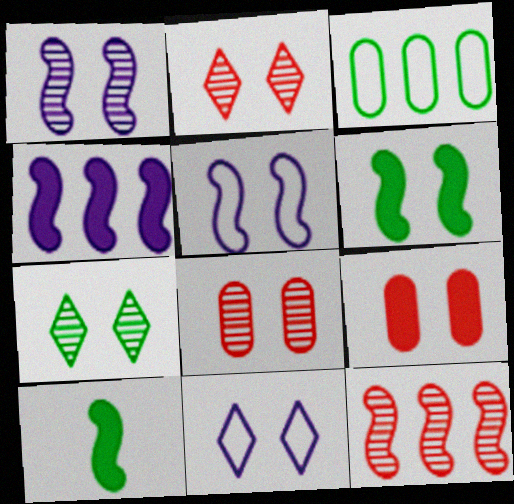[[1, 7, 8], 
[3, 7, 10], 
[5, 7, 9], 
[5, 10, 12], 
[6, 8, 11]]